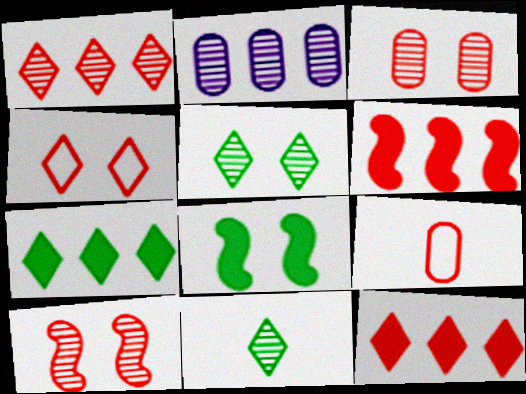[[2, 10, 11], 
[9, 10, 12]]